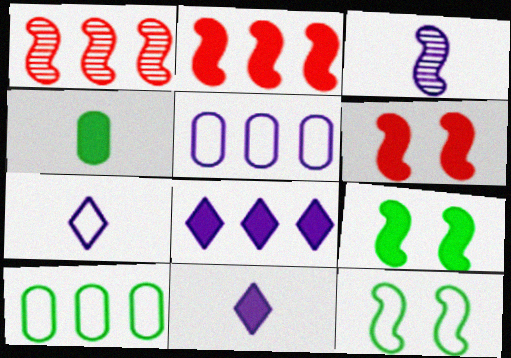[[1, 8, 10], 
[2, 3, 12], 
[4, 6, 8]]